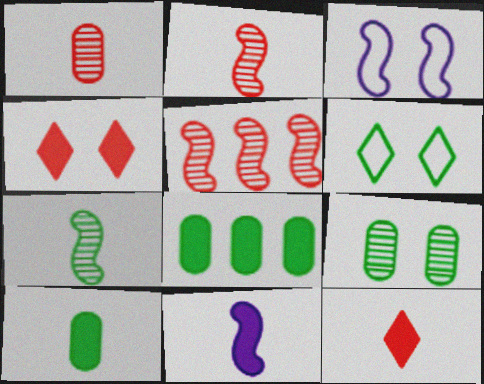[[3, 4, 9], 
[4, 8, 11], 
[6, 7, 8], 
[10, 11, 12]]